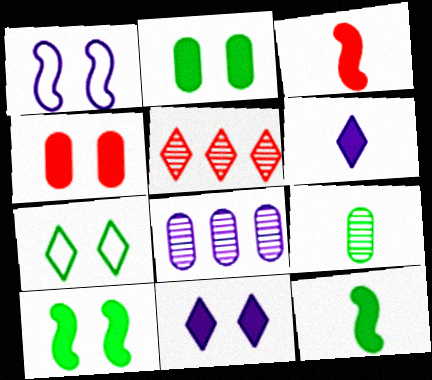[[1, 6, 8], 
[3, 7, 8], 
[4, 10, 11], 
[5, 6, 7]]